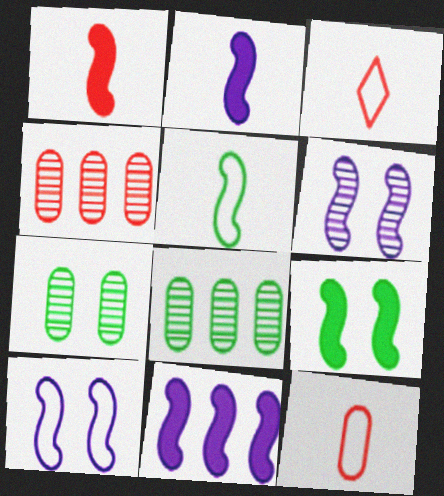[[1, 9, 11], 
[3, 7, 11]]